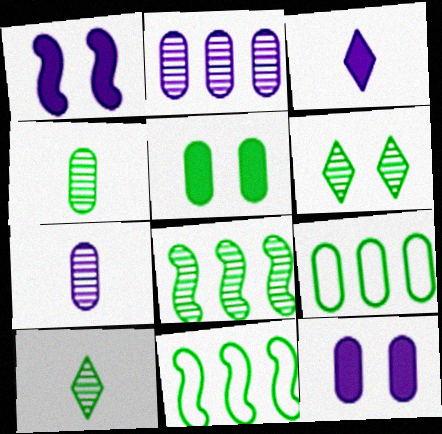[[4, 5, 9], 
[4, 6, 8], 
[5, 10, 11]]